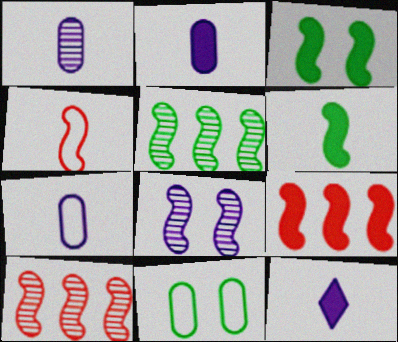[[1, 2, 7], 
[10, 11, 12]]